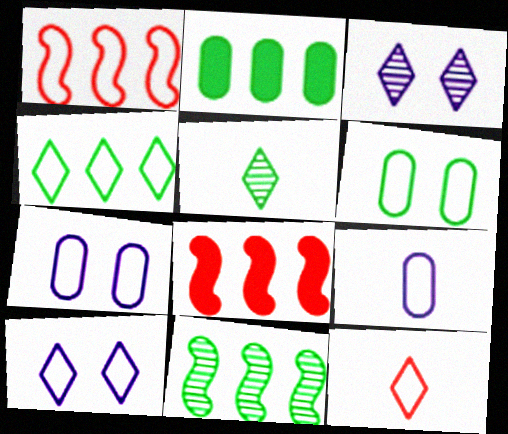[[2, 4, 11], 
[4, 10, 12], 
[5, 7, 8]]